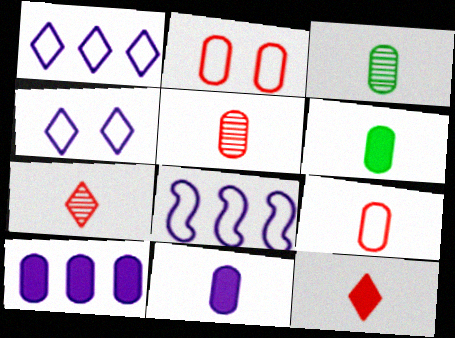[[2, 3, 10], 
[3, 9, 11]]